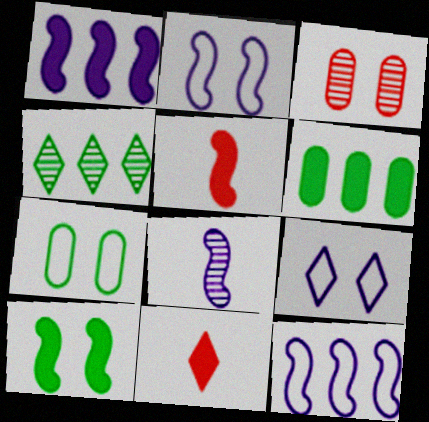[[1, 2, 8], 
[1, 5, 10], 
[3, 4, 8], 
[3, 9, 10], 
[4, 9, 11]]